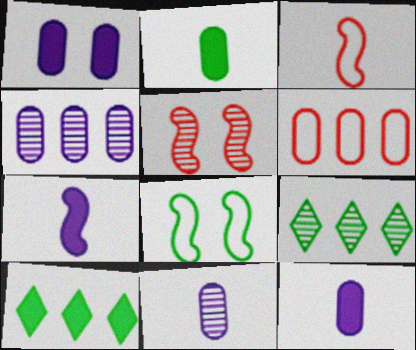[[1, 3, 9], 
[2, 8, 9], 
[5, 9, 11]]